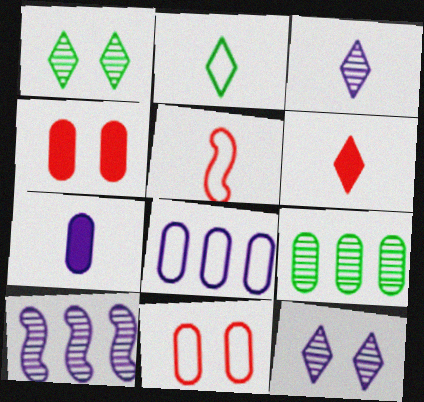[[2, 3, 6], 
[2, 4, 10], 
[7, 9, 11]]